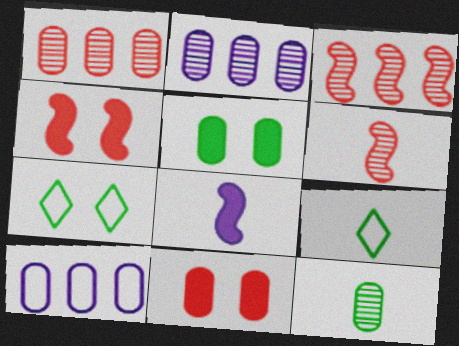[[1, 7, 8], 
[2, 4, 9], 
[10, 11, 12]]